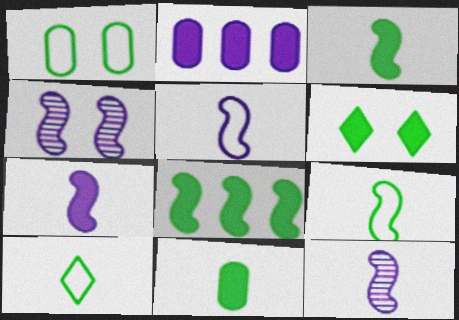[[5, 7, 12], 
[6, 8, 11]]